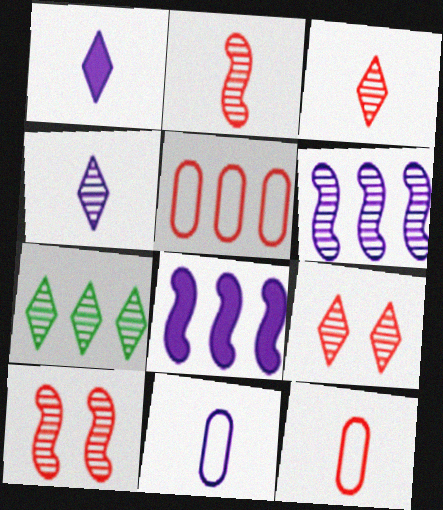[[4, 7, 9], 
[5, 7, 8]]